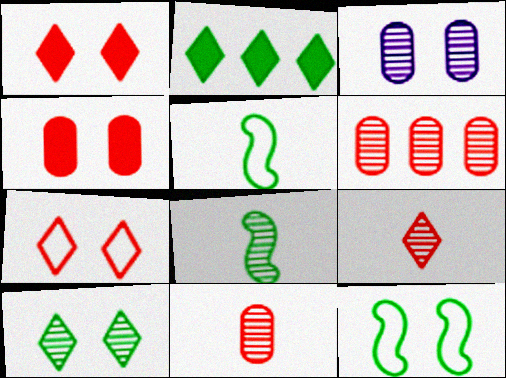[[1, 3, 12]]